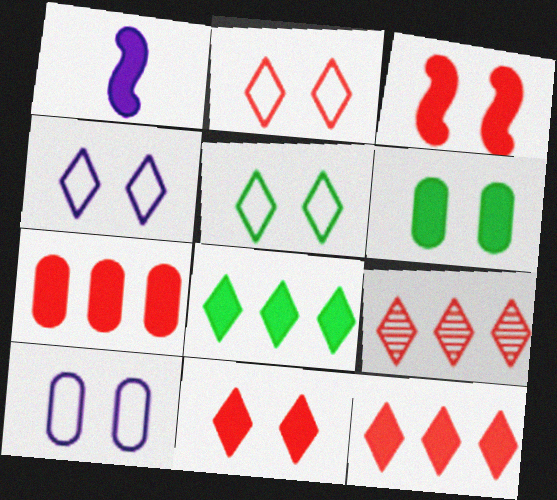[[1, 6, 12], 
[2, 4, 5]]